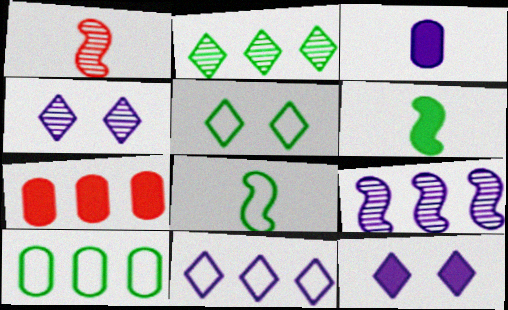[[1, 10, 12], 
[4, 7, 8], 
[5, 8, 10], 
[6, 7, 12]]